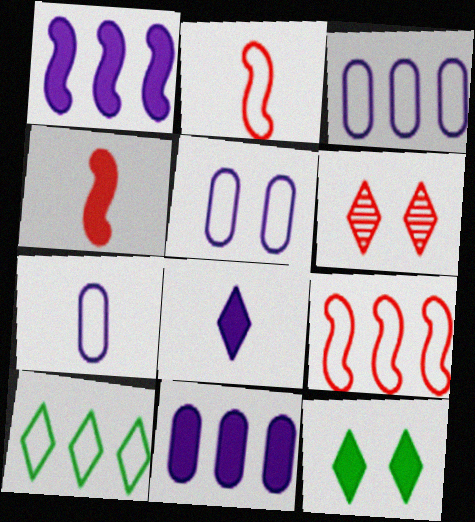[[2, 5, 10], 
[3, 5, 7], 
[3, 9, 10], 
[4, 11, 12], 
[6, 8, 10]]